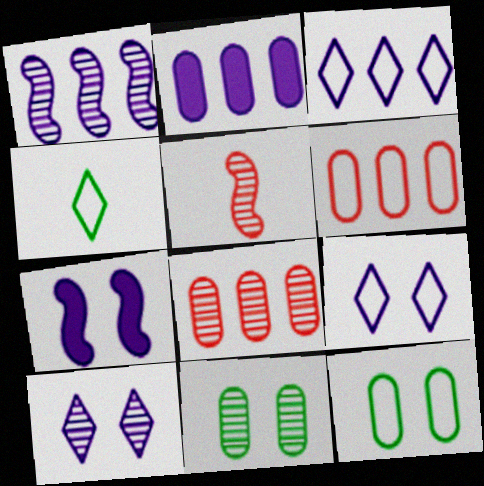[[1, 2, 3], 
[4, 7, 8]]